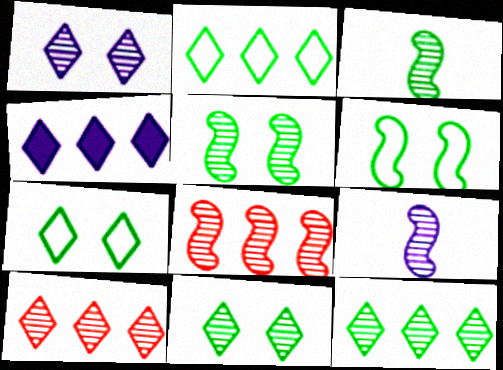[[2, 4, 10], 
[5, 8, 9]]